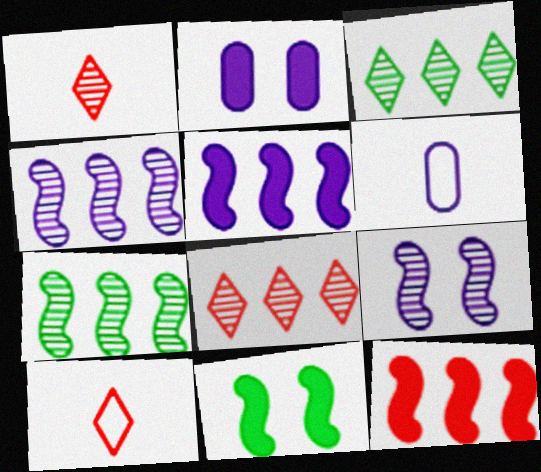[[2, 7, 10], 
[6, 8, 11]]